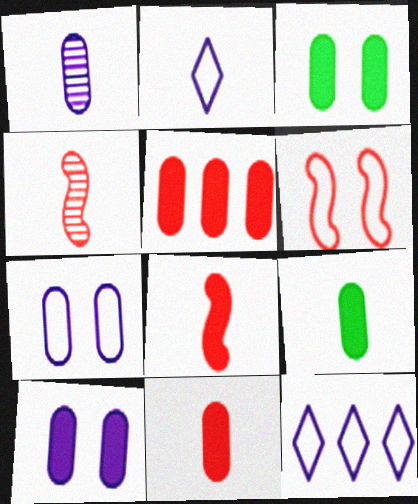[[2, 4, 9], 
[3, 4, 12], 
[5, 9, 10]]